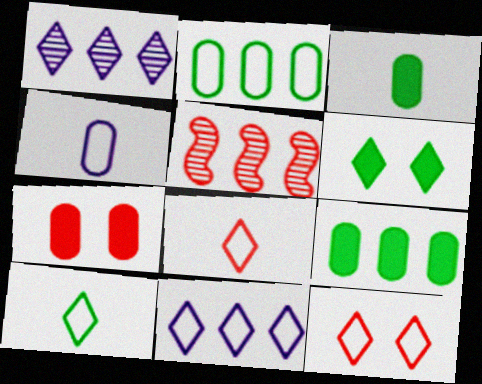[[1, 6, 8], 
[4, 5, 6], 
[5, 7, 8], 
[5, 9, 11], 
[10, 11, 12]]